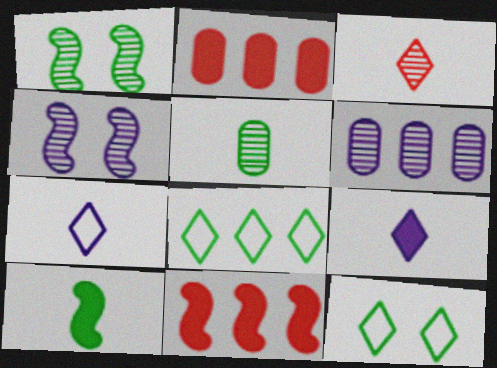[[1, 2, 7], 
[1, 3, 6], 
[6, 8, 11]]